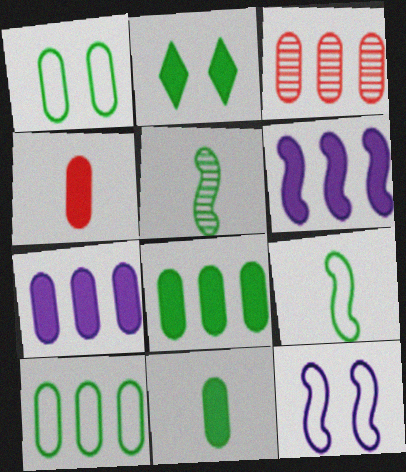[[2, 4, 6], 
[2, 5, 10], 
[3, 7, 10]]